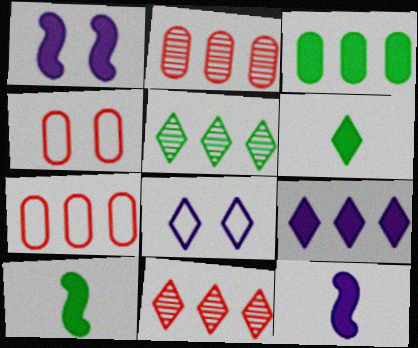[[2, 8, 10], 
[4, 5, 12], 
[6, 8, 11]]